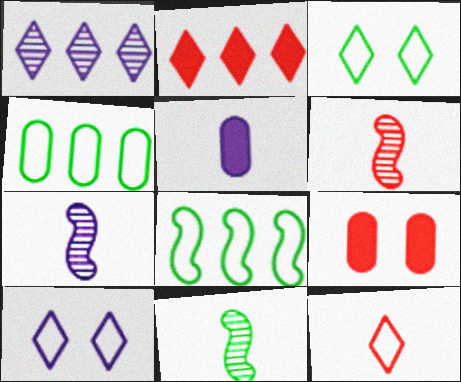[[5, 11, 12], 
[6, 7, 11]]